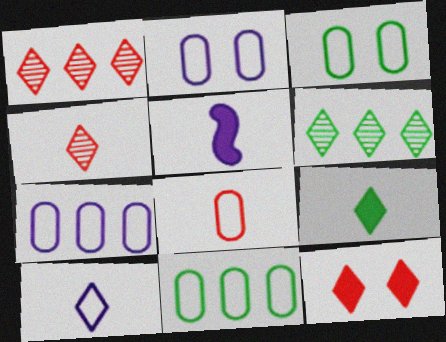[[1, 3, 5], 
[2, 8, 11], 
[3, 7, 8], 
[4, 9, 10], 
[6, 10, 12]]